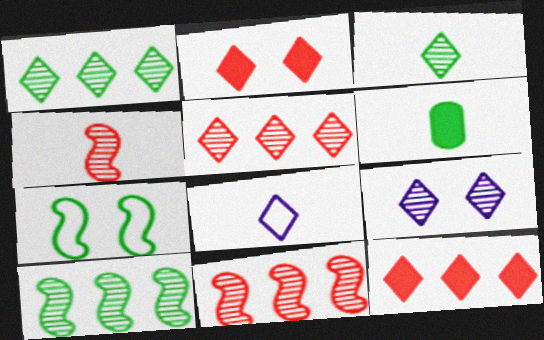[[1, 2, 8], 
[1, 6, 7], 
[3, 5, 9], 
[4, 6, 8]]